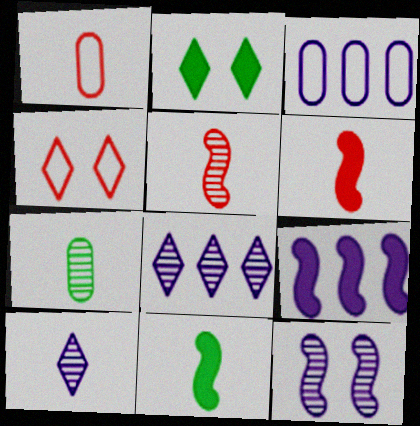[[1, 10, 11], 
[2, 3, 5], 
[3, 8, 9], 
[4, 7, 9], 
[5, 7, 10]]